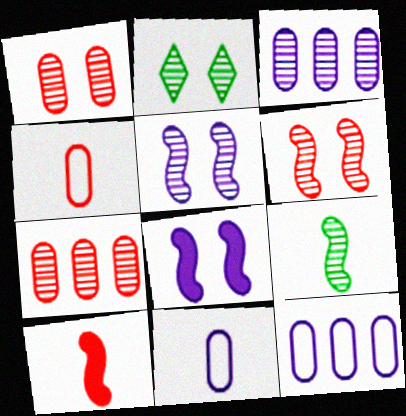[[1, 2, 5], 
[2, 10, 12]]